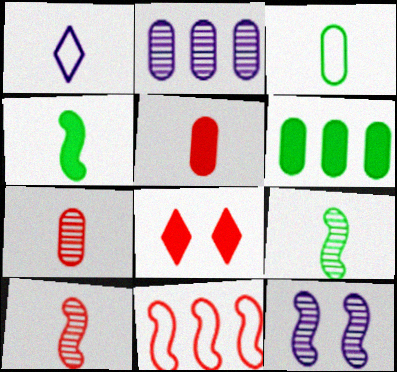[[1, 4, 7], 
[1, 5, 9], 
[4, 11, 12], 
[7, 8, 11]]